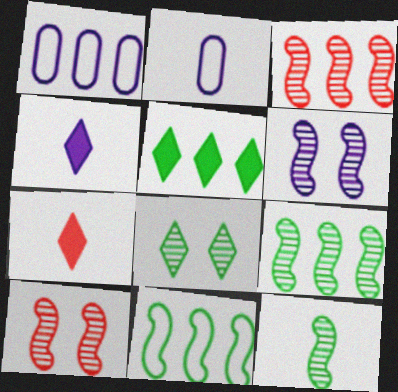[[1, 3, 5], 
[1, 4, 6], 
[2, 5, 10], 
[2, 7, 12], 
[3, 6, 12]]